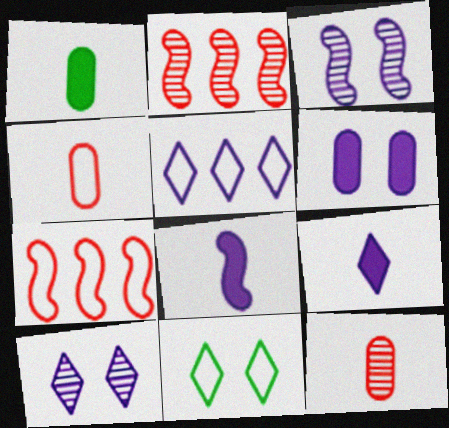[[1, 7, 10], 
[5, 9, 10]]